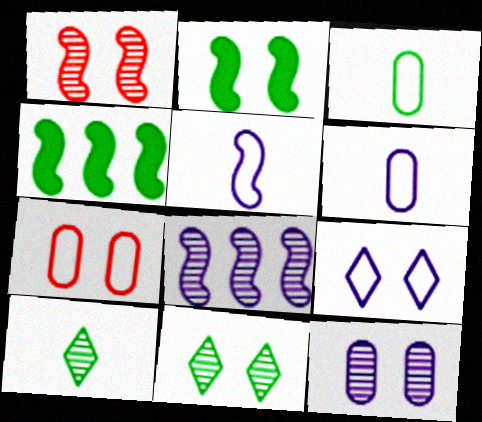[[1, 4, 5], 
[1, 11, 12], 
[3, 4, 11]]